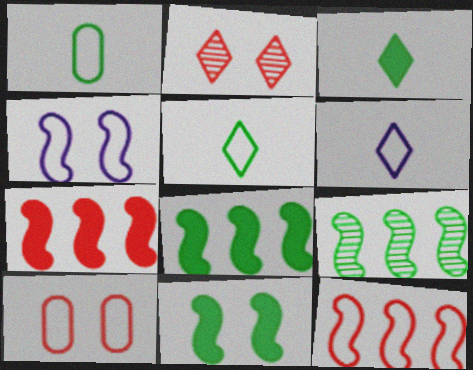[]